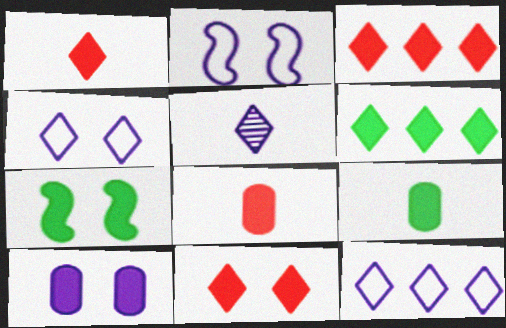[[1, 3, 11], 
[6, 7, 9], 
[7, 10, 11]]